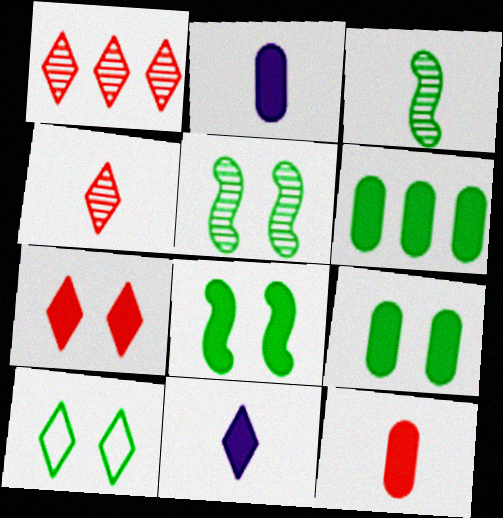[[1, 10, 11], 
[3, 6, 10], 
[5, 9, 10]]